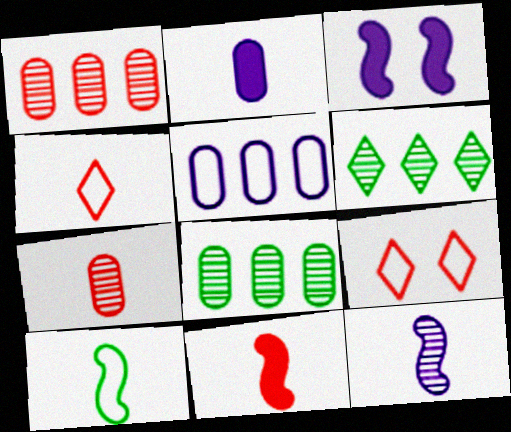[[1, 9, 11], 
[3, 4, 8], 
[4, 7, 11], 
[5, 9, 10], 
[10, 11, 12]]